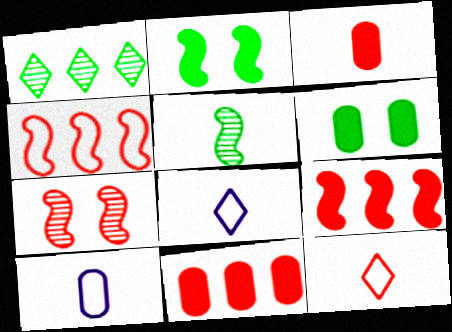[[3, 5, 8], 
[7, 11, 12]]